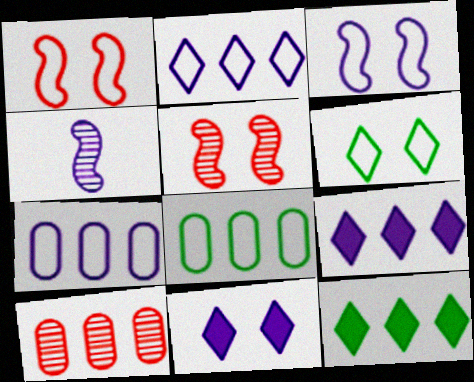[[4, 7, 11]]